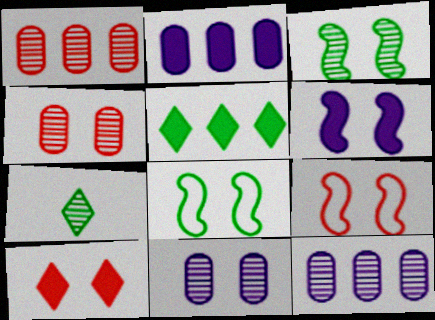[[2, 7, 9], 
[3, 6, 9], 
[4, 9, 10], 
[8, 10, 11]]